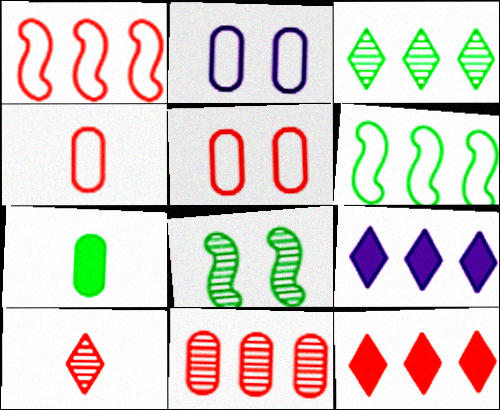[[1, 11, 12], 
[2, 7, 11], 
[4, 8, 9], 
[6, 9, 11]]